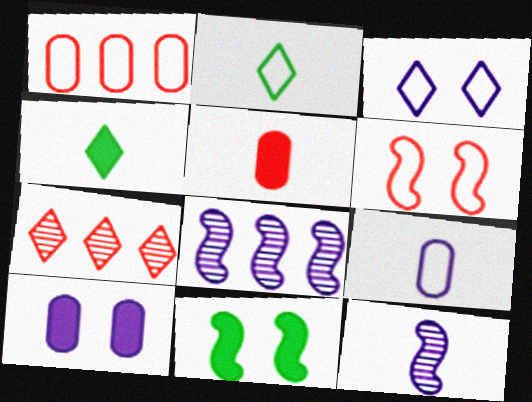[[2, 5, 12], 
[3, 4, 7], 
[5, 6, 7], 
[7, 9, 11]]